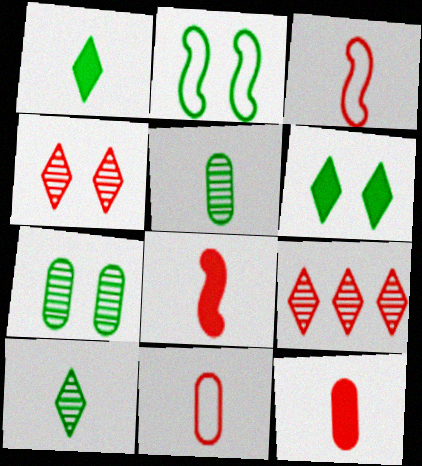[[2, 6, 7]]